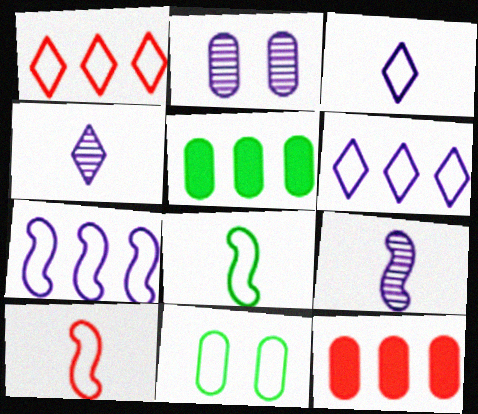[[6, 10, 11]]